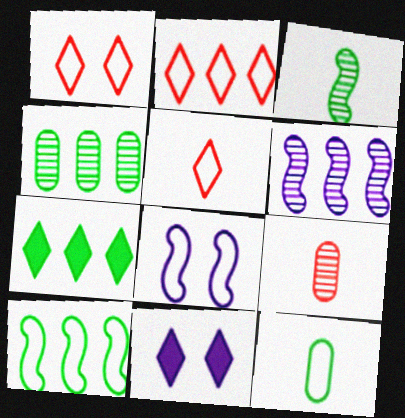[[1, 2, 5], 
[2, 8, 12], 
[4, 7, 10], 
[7, 8, 9], 
[9, 10, 11]]